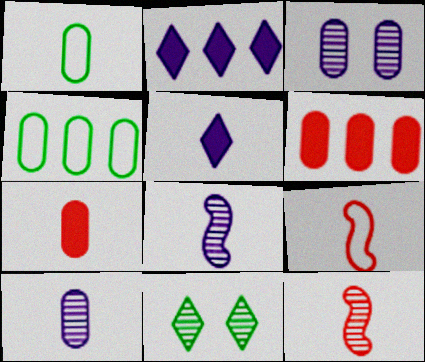[[1, 3, 6], 
[1, 5, 12], 
[1, 7, 10], 
[3, 4, 7]]